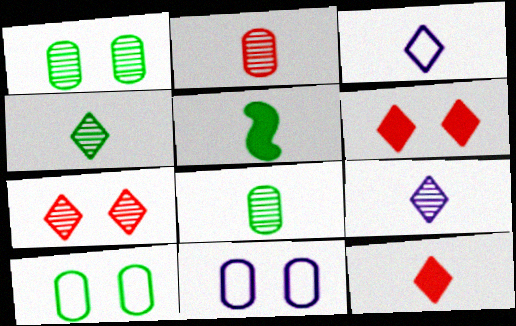[[2, 3, 5], 
[3, 4, 12]]